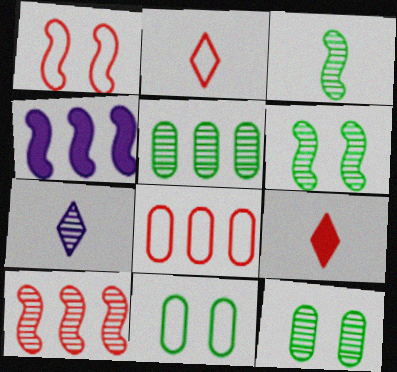[[1, 2, 8], 
[1, 3, 4], 
[2, 4, 12], 
[7, 10, 12]]